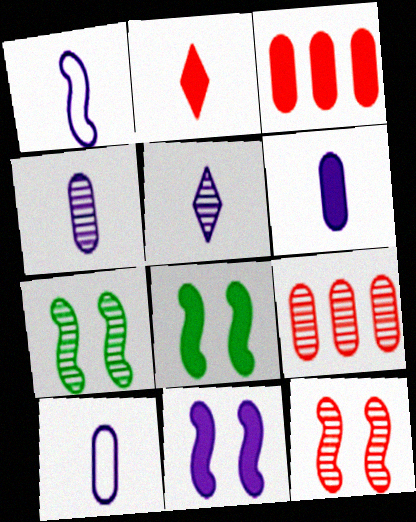[[1, 5, 6], 
[4, 6, 10], 
[5, 7, 9]]